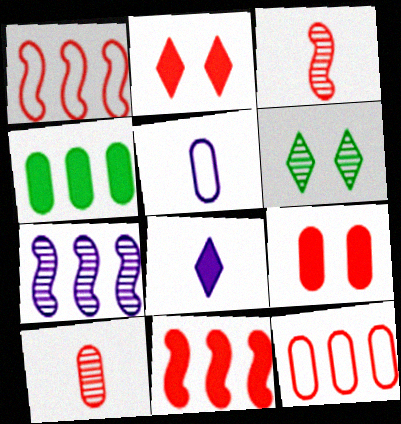[[1, 2, 10], 
[2, 3, 12], 
[5, 6, 11], 
[6, 7, 10], 
[9, 10, 12]]